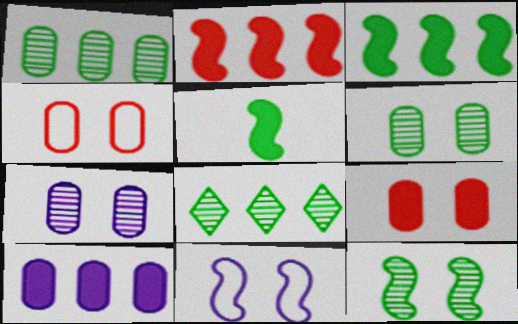[]